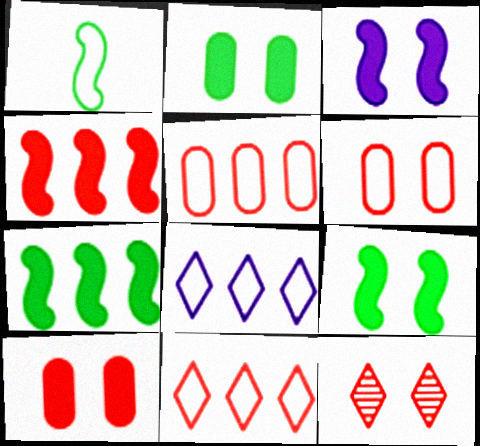[[1, 6, 8]]